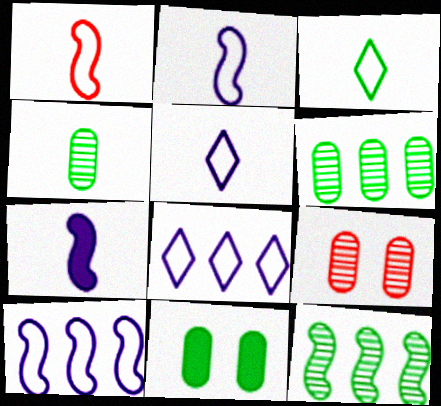[[3, 11, 12]]